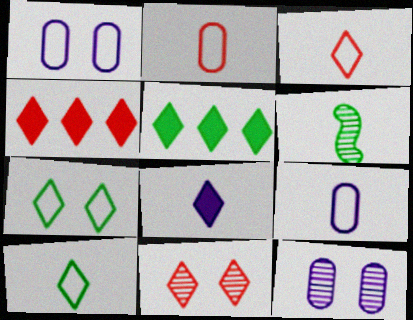[[1, 4, 6], 
[2, 6, 8], 
[3, 4, 11]]